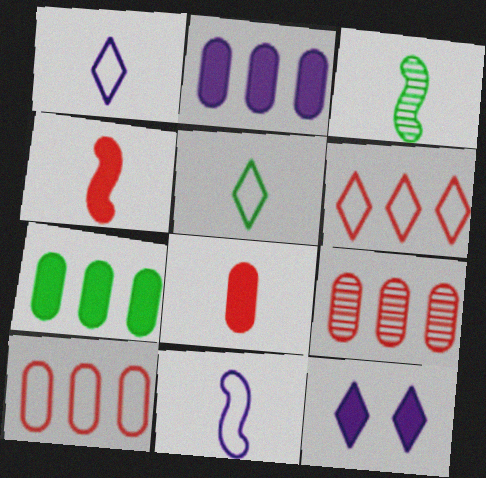[[1, 3, 8], 
[3, 4, 11], 
[3, 10, 12], 
[4, 7, 12]]